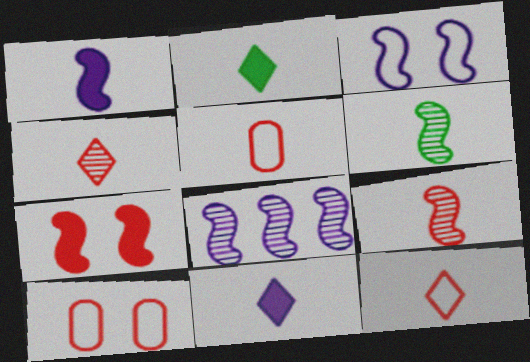[[1, 3, 8], 
[2, 8, 10], 
[5, 6, 11]]